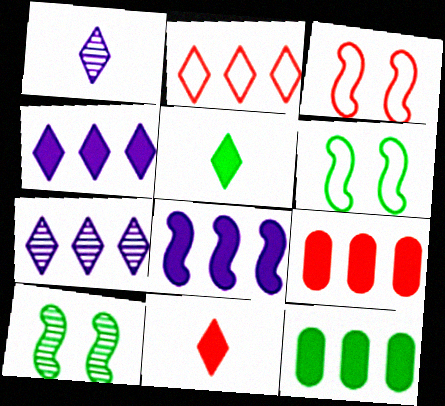[[1, 3, 12], 
[1, 6, 9]]